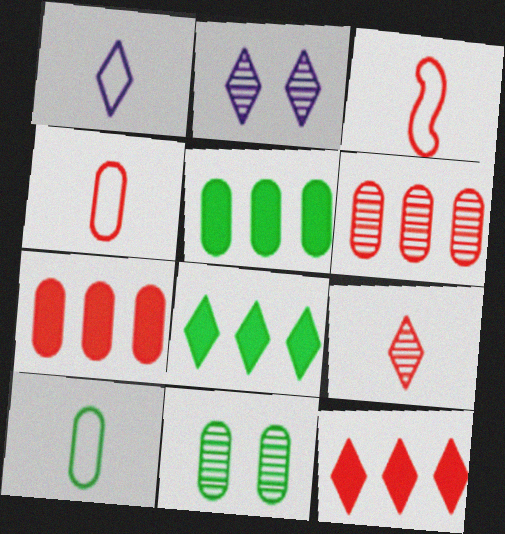[[1, 3, 10], 
[2, 3, 5], 
[5, 10, 11]]